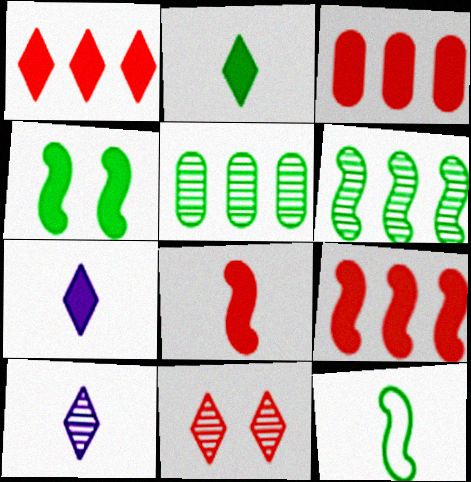[[1, 3, 9], 
[3, 4, 7], 
[4, 6, 12]]